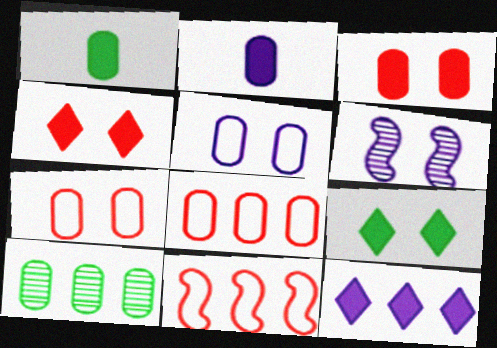[[2, 7, 10], 
[6, 7, 9], 
[10, 11, 12]]